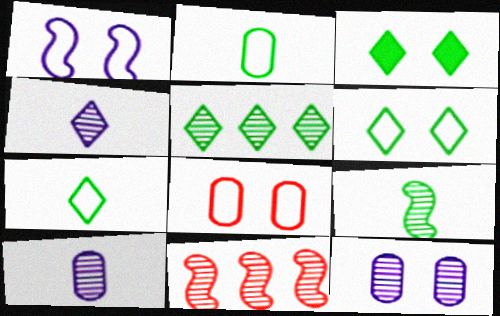[[1, 6, 8], 
[3, 5, 7]]